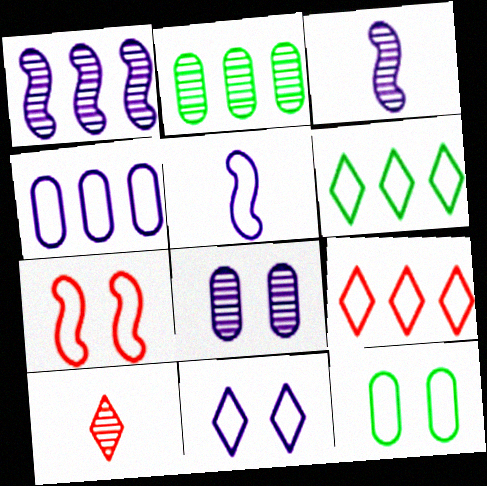[[4, 5, 11], 
[5, 9, 12], 
[7, 11, 12]]